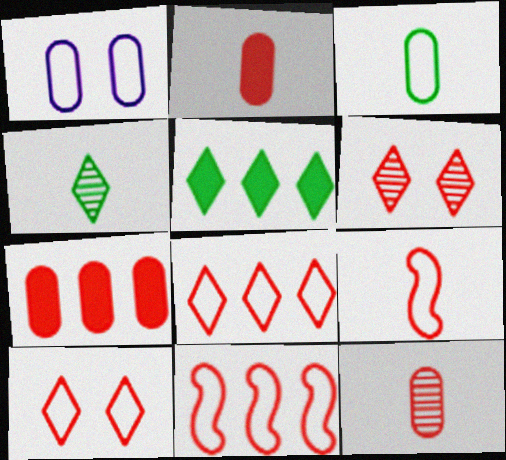[[2, 6, 11], 
[6, 7, 9]]